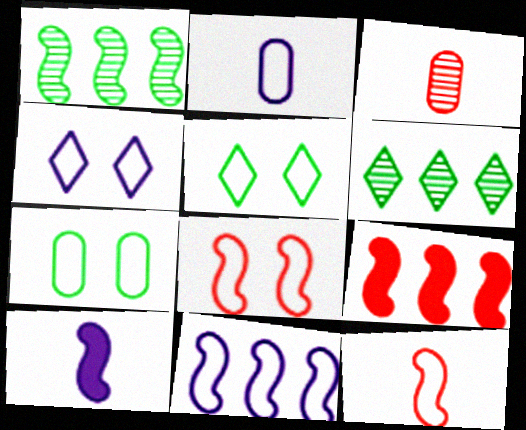[[1, 8, 10], 
[1, 9, 11], 
[2, 4, 11], 
[4, 7, 8]]